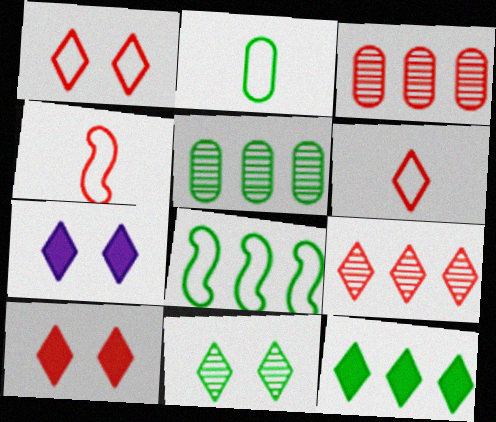[[1, 7, 11], 
[3, 4, 10], 
[4, 5, 7], 
[5, 8, 12], 
[6, 9, 10]]